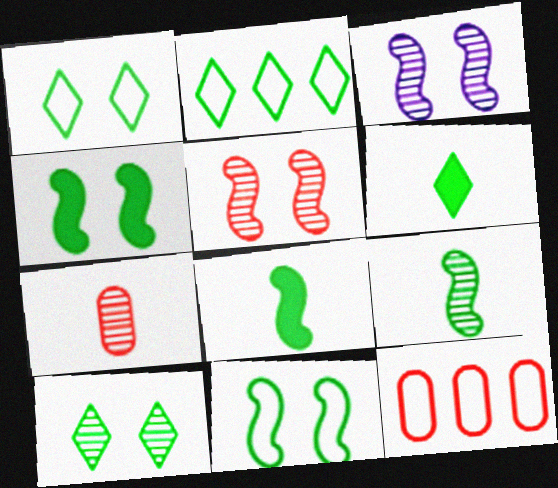[[2, 6, 10], 
[3, 6, 12]]